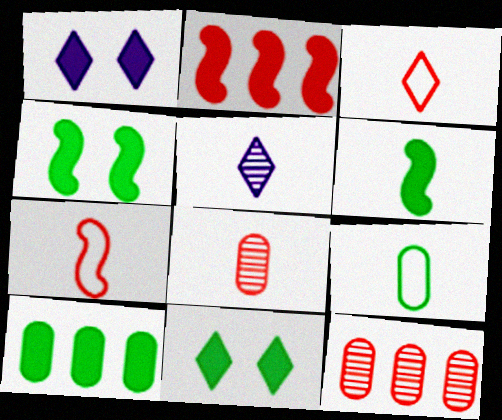[[6, 10, 11]]